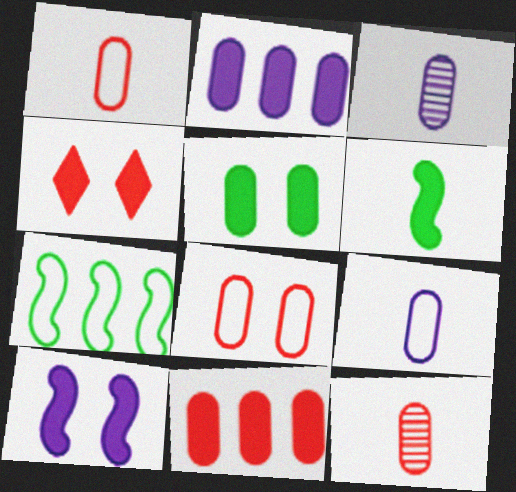[[2, 4, 6], 
[3, 4, 7], 
[4, 5, 10], 
[8, 11, 12]]